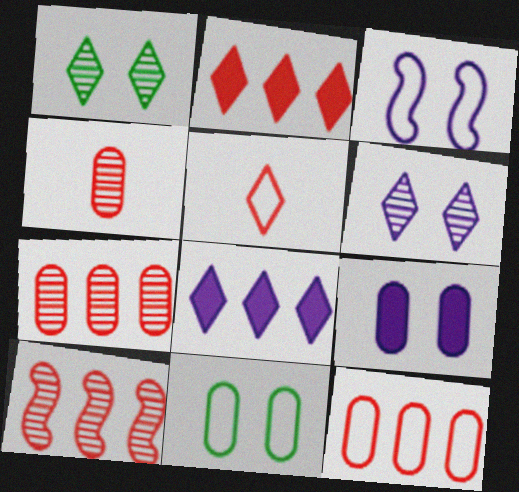[[1, 5, 8], 
[2, 10, 12], 
[3, 6, 9]]